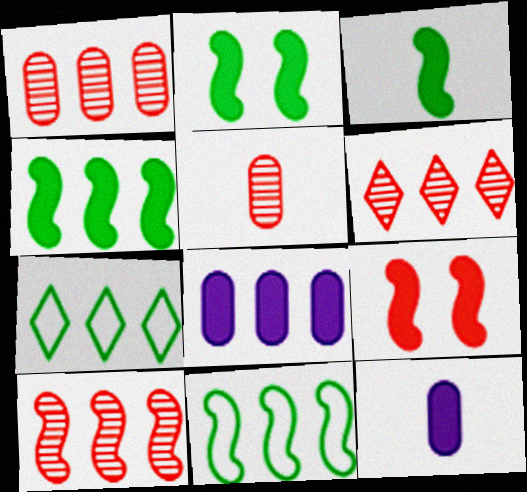[[1, 6, 10], 
[2, 3, 4], 
[6, 8, 11], 
[7, 8, 10]]